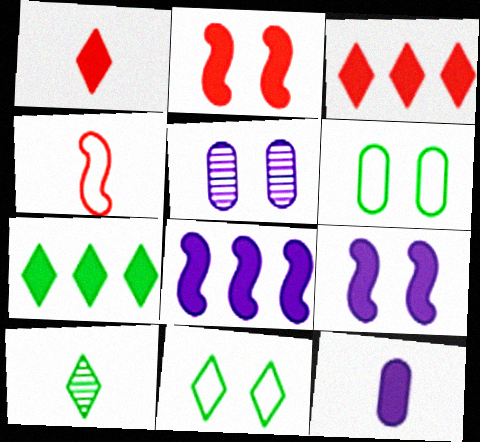[[2, 5, 11], 
[2, 7, 12], 
[4, 5, 7], 
[4, 10, 12], 
[7, 10, 11]]